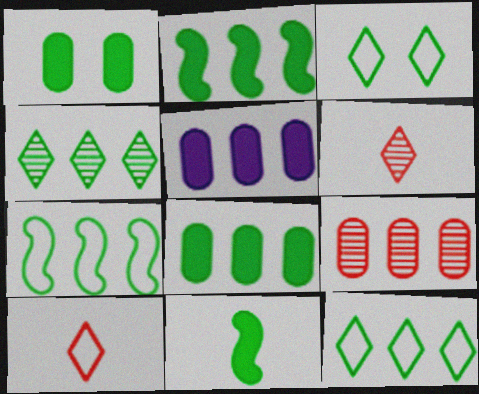[[4, 7, 8]]